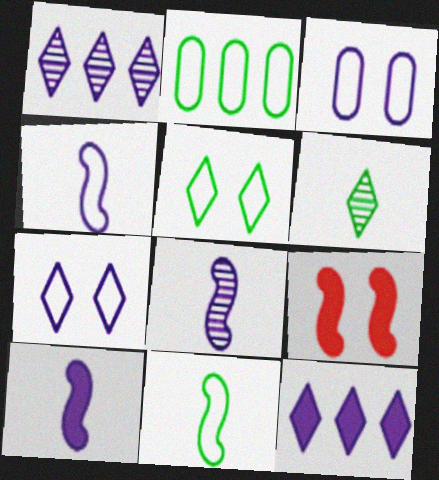[[1, 3, 10], 
[2, 5, 11], 
[3, 8, 12], 
[4, 8, 10]]